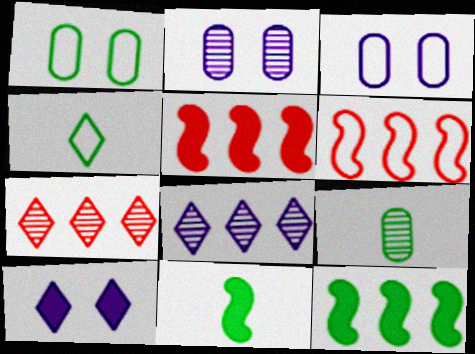[[2, 4, 5], 
[3, 4, 6], 
[3, 7, 11], 
[4, 7, 10], 
[4, 9, 11], 
[6, 9, 10]]